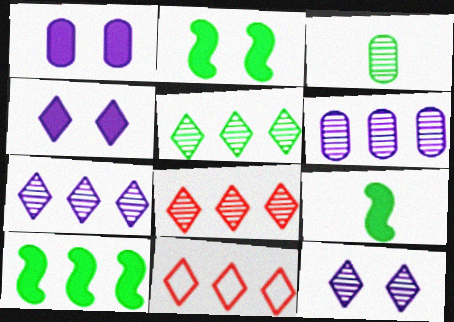[[2, 9, 10], 
[5, 7, 8], 
[6, 10, 11]]